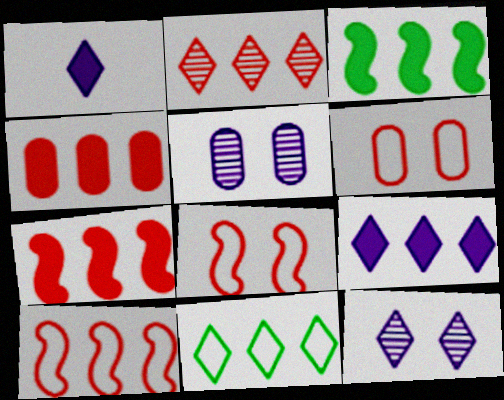[[2, 4, 10], 
[2, 9, 11], 
[3, 4, 9]]